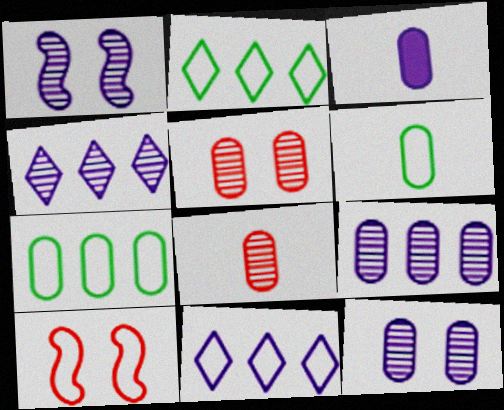[[1, 3, 11], 
[3, 5, 7], 
[3, 6, 8], 
[6, 10, 11]]